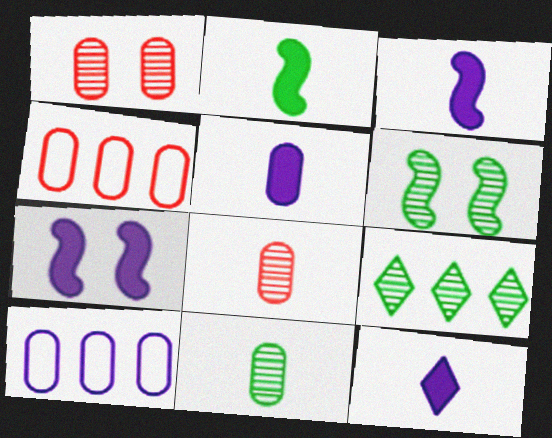[[3, 5, 12], 
[4, 6, 12], 
[6, 9, 11]]